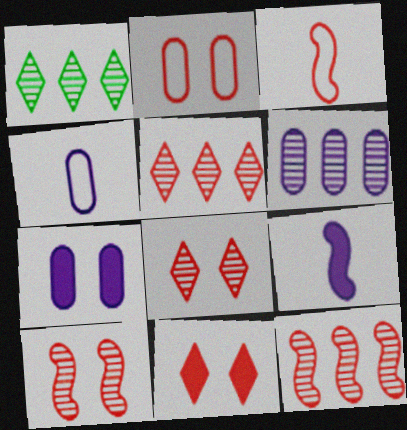[[1, 2, 9], 
[1, 3, 7], 
[1, 6, 12], 
[2, 10, 11], 
[4, 6, 7]]